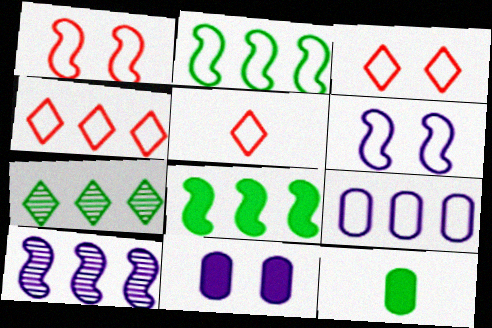[[2, 4, 9], 
[3, 4, 5], 
[3, 10, 12]]